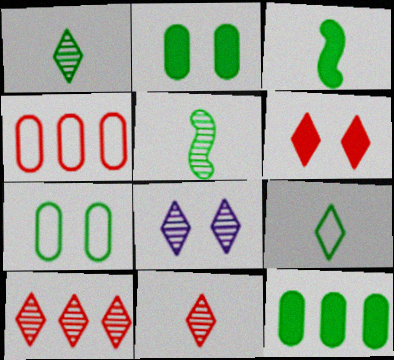[[1, 8, 10], 
[3, 4, 8]]